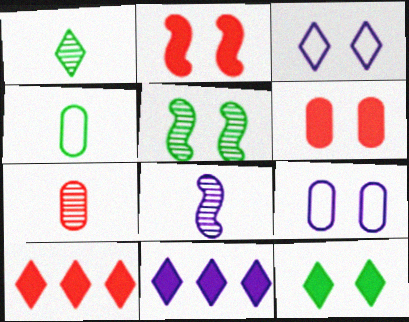[[1, 3, 10], 
[1, 7, 8], 
[3, 5, 6], 
[8, 9, 11]]